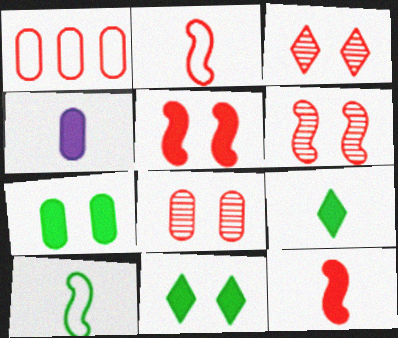[[1, 3, 12], 
[3, 6, 8], 
[4, 9, 12]]